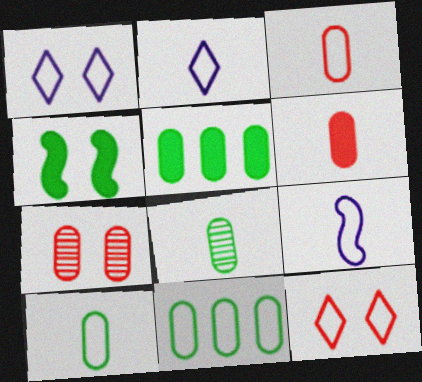[[1, 4, 7], 
[9, 11, 12]]